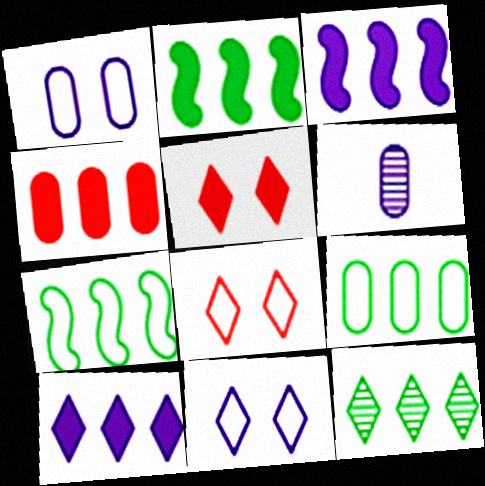[[2, 4, 10], 
[2, 6, 8], 
[2, 9, 12], 
[3, 6, 11], 
[5, 6, 7]]